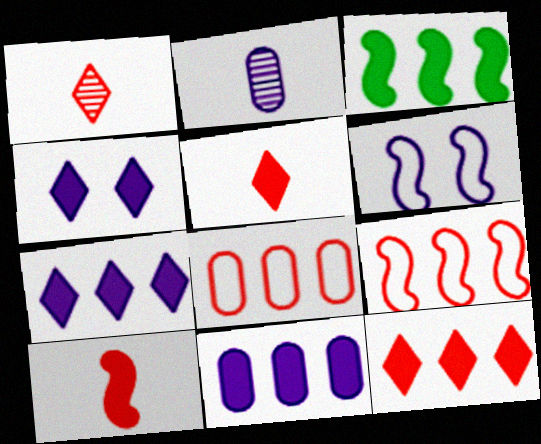[[2, 6, 7], 
[3, 11, 12]]